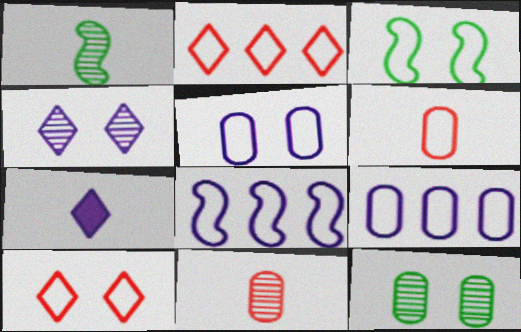[[1, 6, 7], 
[3, 5, 10]]